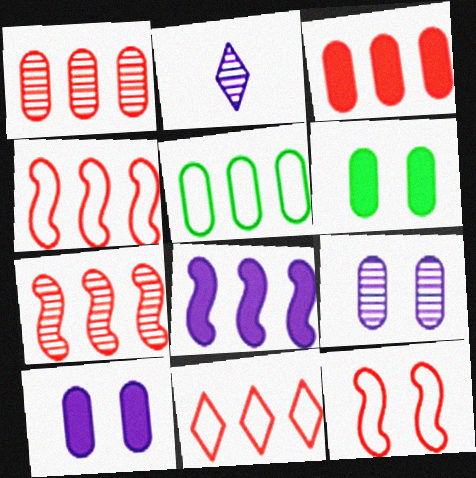[[2, 4, 6], 
[3, 7, 11]]